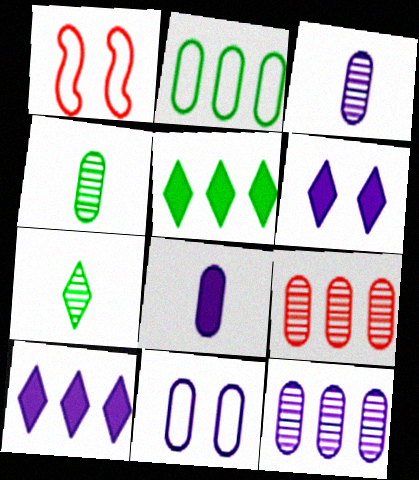[[1, 3, 5], 
[1, 4, 10], 
[8, 11, 12]]